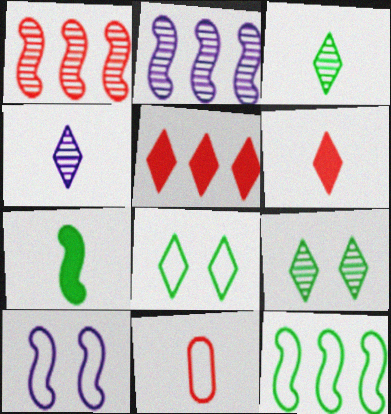[[1, 7, 10], 
[4, 5, 8], 
[4, 7, 11]]